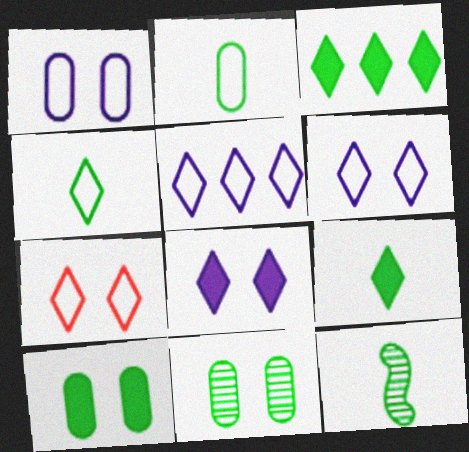[[2, 9, 12], 
[4, 5, 7]]